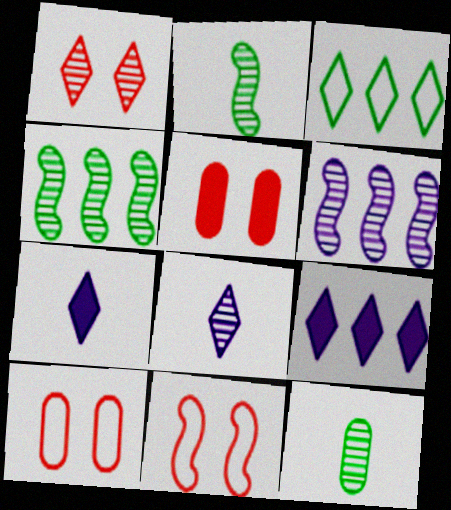[[1, 3, 7], 
[1, 5, 11], 
[1, 6, 12], 
[2, 9, 10], 
[4, 7, 10], 
[9, 11, 12]]